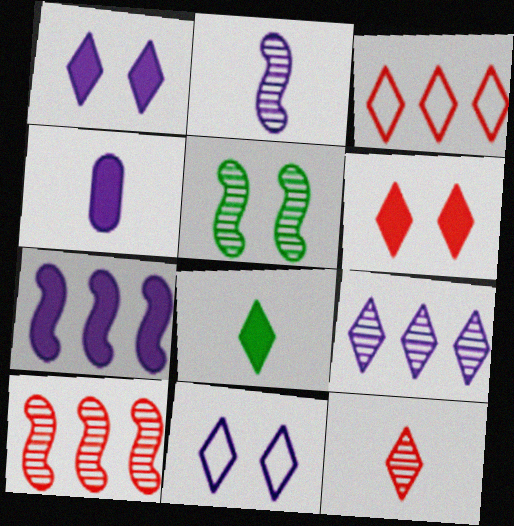[[1, 4, 7], 
[2, 5, 10], 
[3, 4, 5], 
[3, 6, 12]]